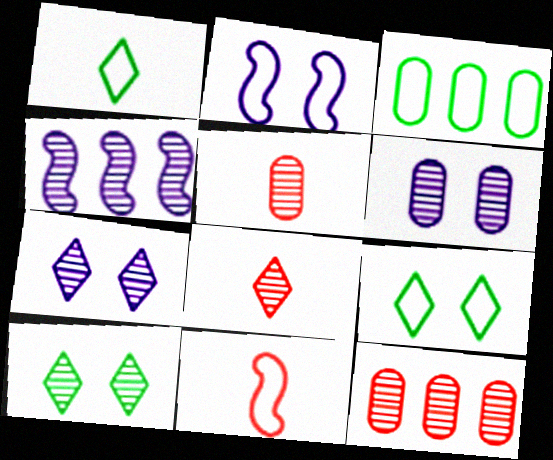[[4, 5, 10]]